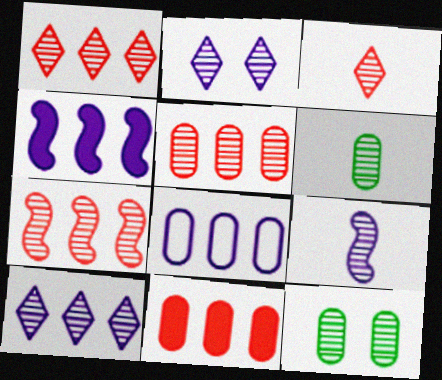[[1, 5, 7], 
[1, 9, 12], 
[2, 6, 7], 
[3, 6, 9], 
[4, 8, 10]]